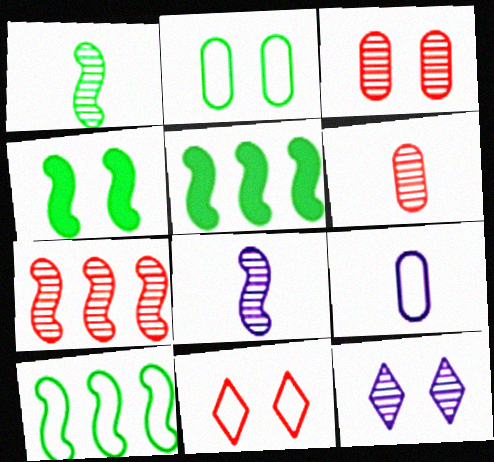[[1, 4, 10], 
[9, 10, 11]]